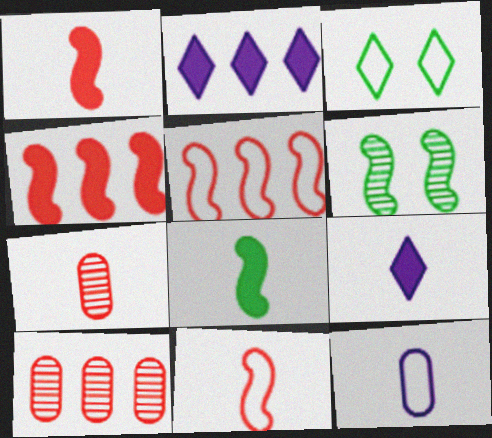[[3, 5, 12]]